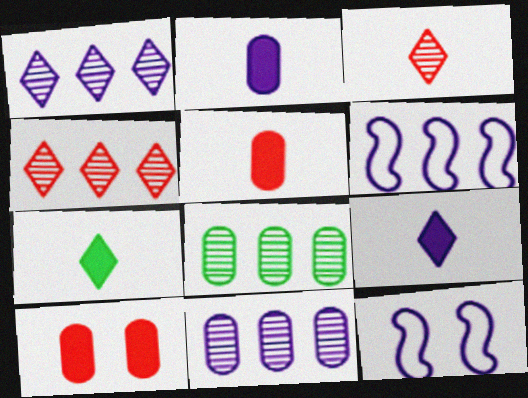[[1, 2, 12], 
[9, 11, 12]]